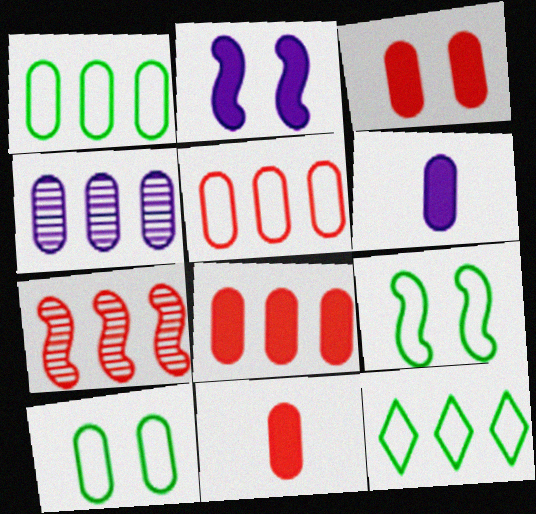[[1, 4, 8], 
[3, 8, 11], 
[4, 10, 11]]